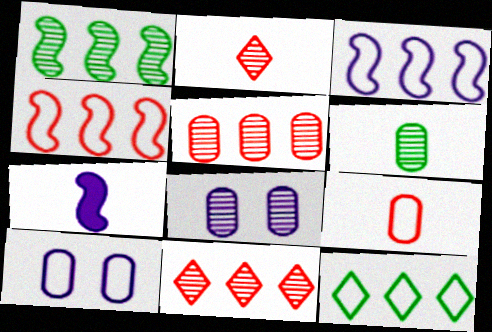[[1, 2, 8], 
[5, 6, 8]]